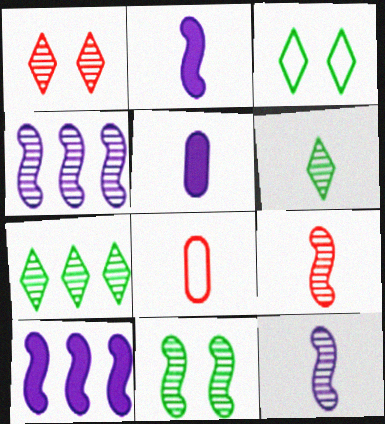[[2, 6, 8], 
[4, 9, 11]]